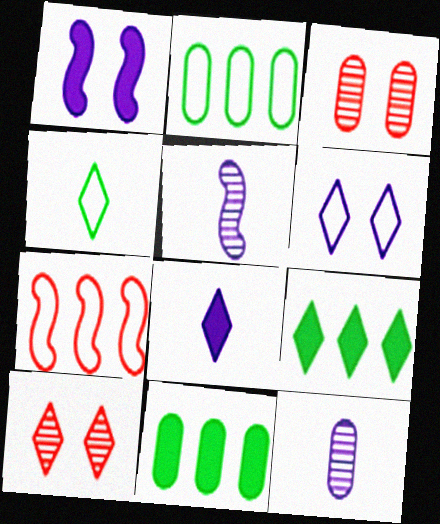[]